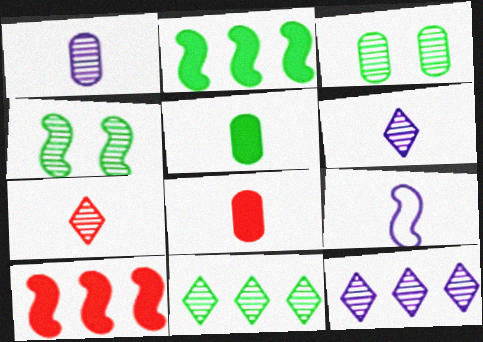[[4, 9, 10], 
[5, 7, 9]]